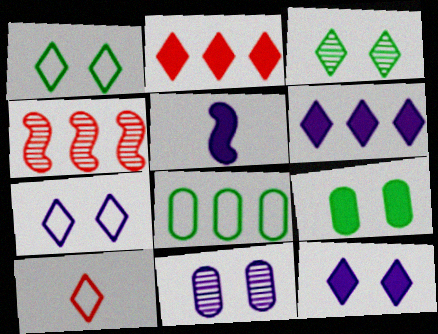[[2, 5, 9], 
[3, 6, 10], 
[4, 6, 8]]